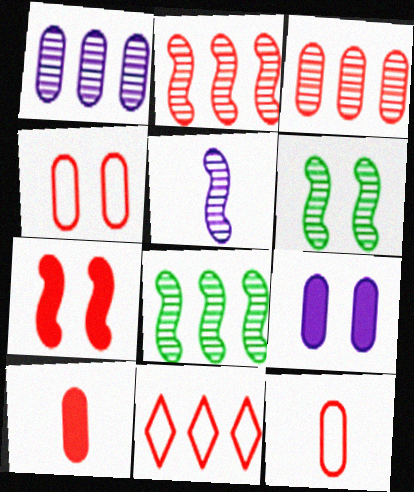[[2, 5, 6], 
[3, 4, 10]]